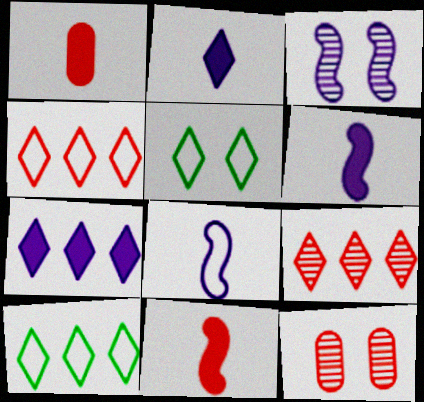[[1, 3, 10], 
[2, 5, 9], 
[4, 11, 12], 
[6, 10, 12], 
[7, 9, 10]]